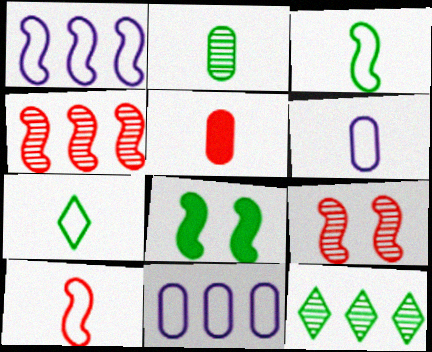[[2, 5, 6], 
[6, 7, 10]]